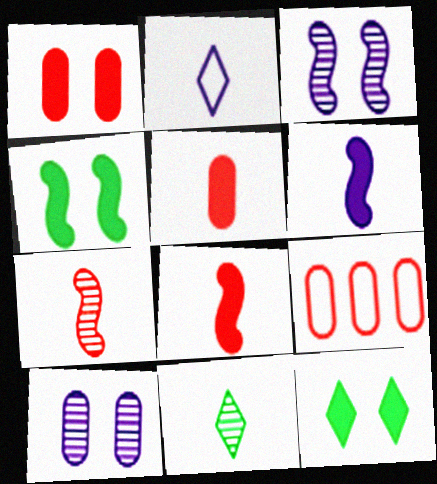[]